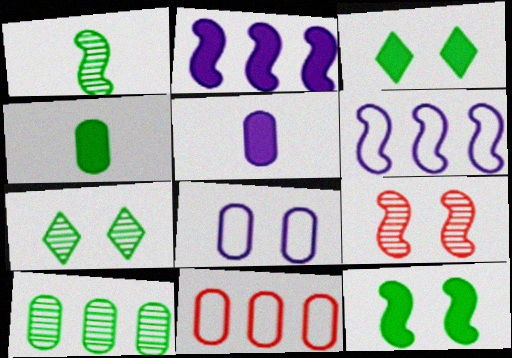[[1, 7, 10], 
[3, 8, 9]]